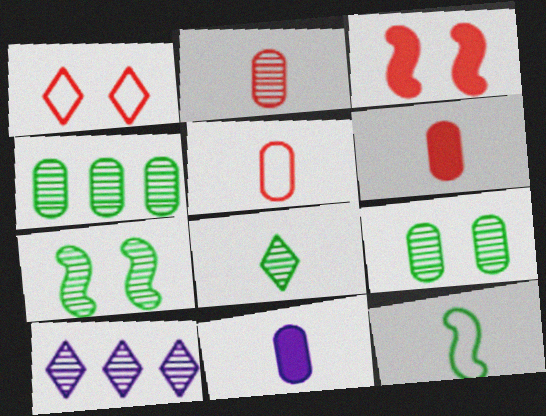[[2, 5, 6], 
[2, 7, 10], 
[4, 7, 8]]